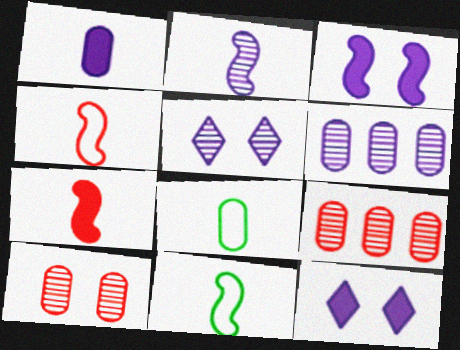[[2, 5, 6], 
[2, 7, 11], 
[9, 11, 12]]